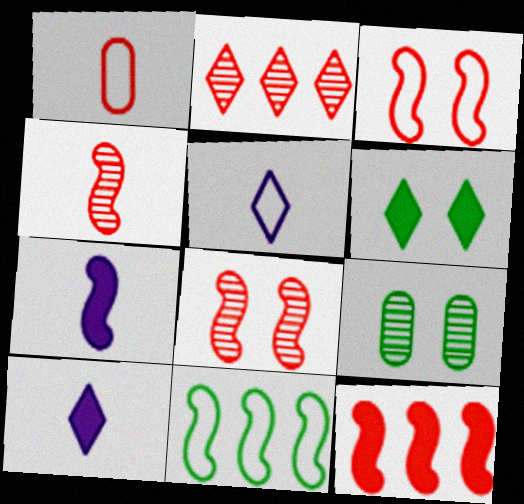[[2, 5, 6], 
[3, 4, 12], 
[5, 9, 12], 
[7, 8, 11]]